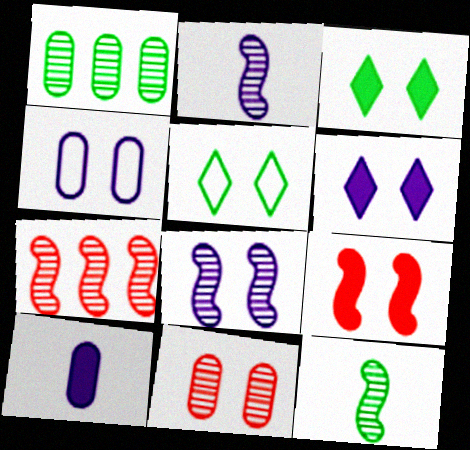[[4, 6, 8], 
[5, 7, 10], 
[7, 8, 12]]